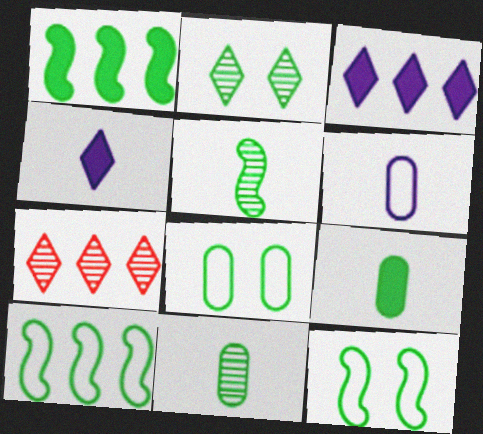[[1, 5, 12], 
[2, 9, 10]]